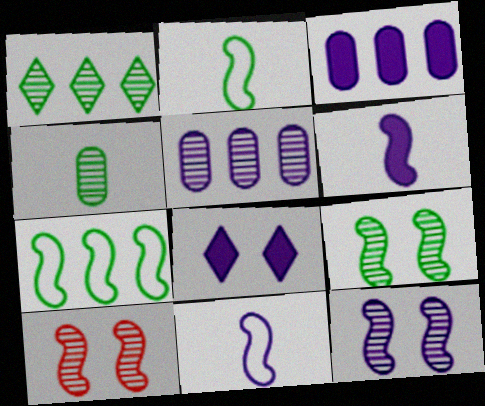[[1, 4, 9], 
[3, 6, 8], 
[5, 8, 11], 
[6, 7, 10], 
[9, 10, 12]]